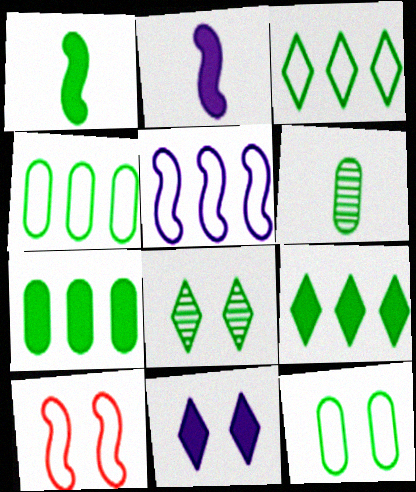[[1, 4, 8], 
[6, 7, 12]]